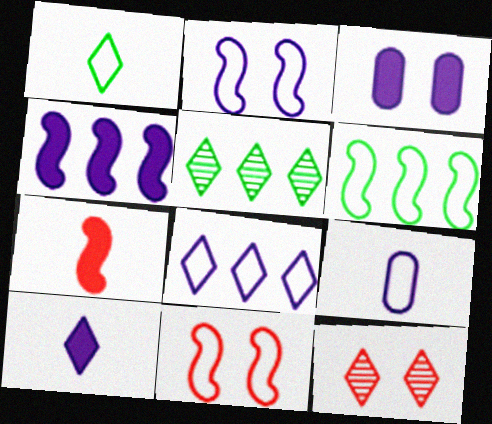[[2, 8, 9], 
[3, 4, 10]]